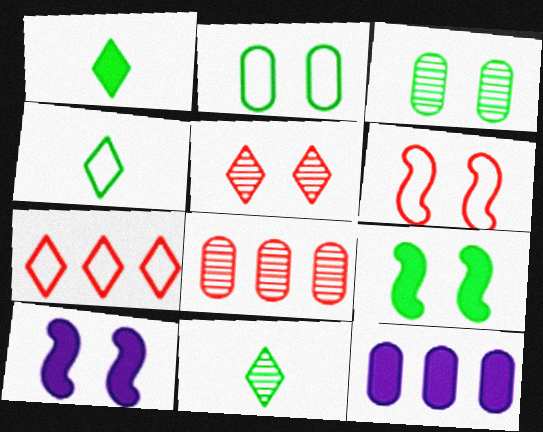[[1, 4, 11], 
[2, 5, 10], 
[4, 8, 10], 
[6, 11, 12]]